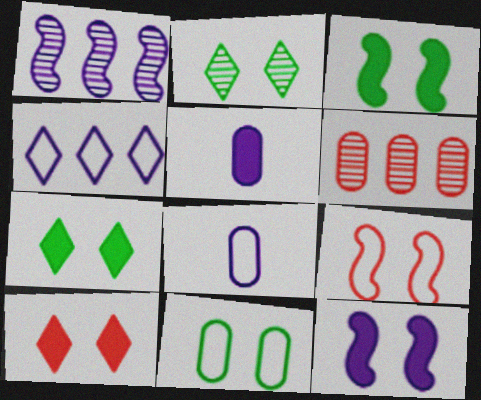[[2, 3, 11], 
[5, 6, 11]]